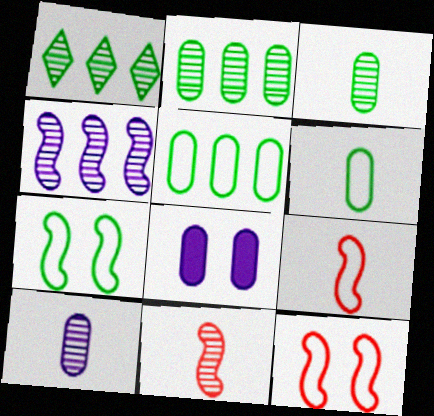[[1, 8, 9]]